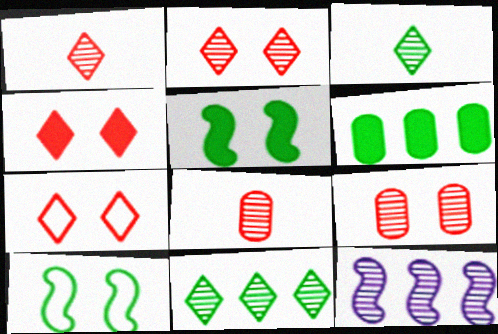[[2, 4, 7], 
[3, 6, 10], 
[3, 9, 12]]